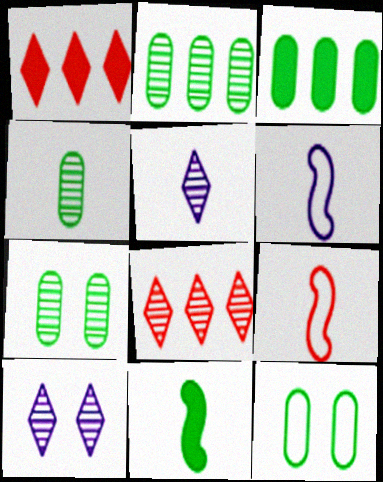[[1, 6, 7], 
[2, 4, 7], 
[3, 4, 12], 
[3, 9, 10]]